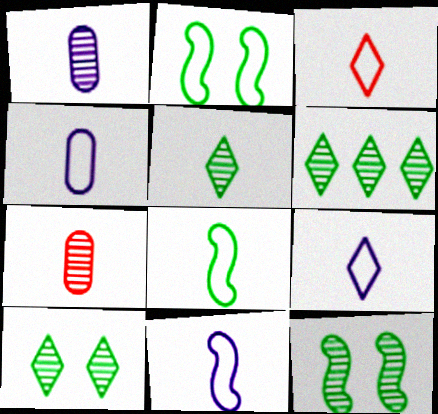[[3, 4, 8], 
[4, 9, 11], 
[5, 6, 10]]